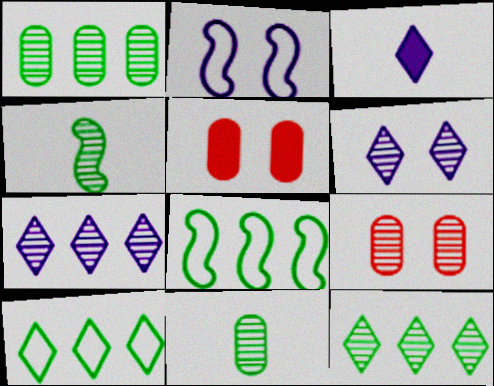[[3, 8, 9], 
[4, 7, 9]]